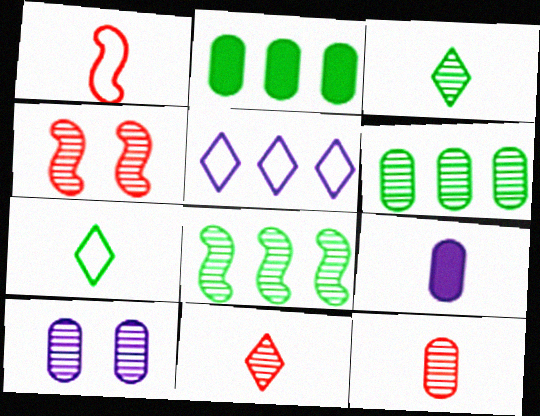[[1, 3, 9], 
[6, 10, 12], 
[8, 10, 11]]